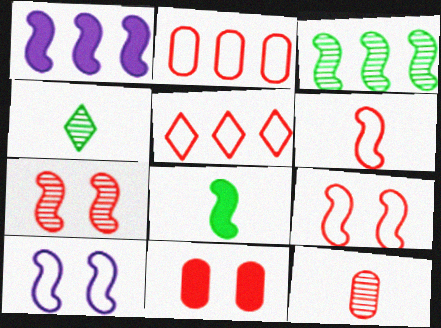[[2, 11, 12]]